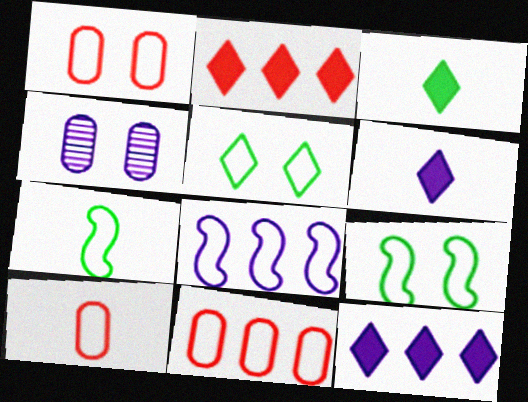[[1, 10, 11], 
[2, 4, 7], 
[4, 6, 8], 
[5, 8, 10]]